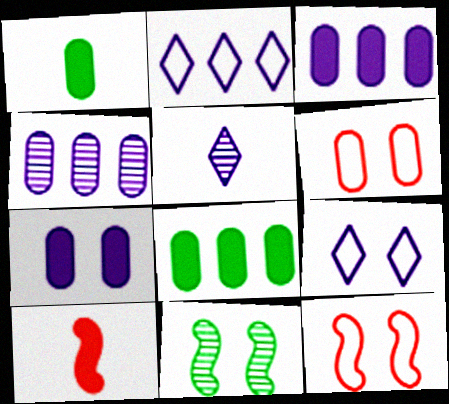[[1, 4, 6], 
[5, 8, 12]]